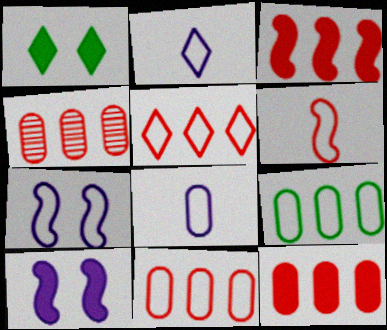[[3, 4, 5], 
[4, 11, 12]]